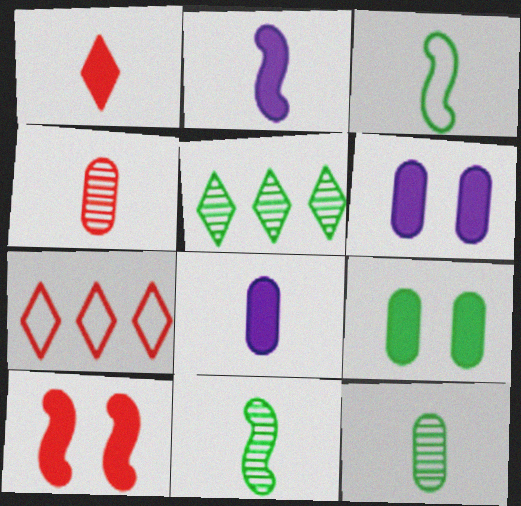[[3, 5, 9], 
[4, 7, 10], 
[6, 7, 11]]